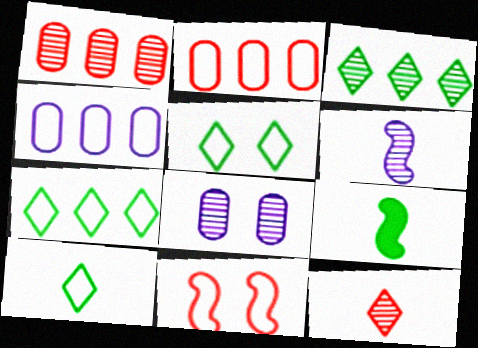[[4, 10, 11], 
[5, 7, 10]]